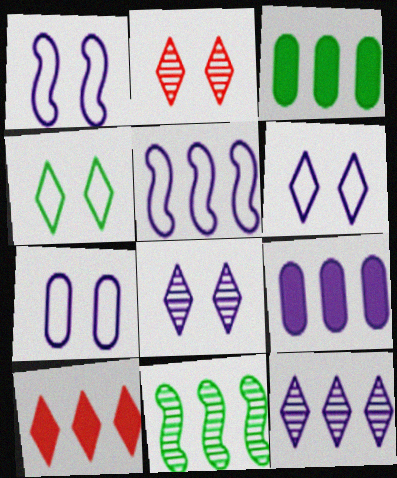[[1, 6, 7], 
[5, 9, 12]]